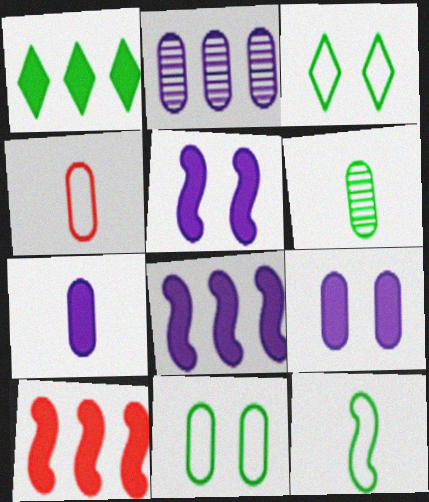[[4, 6, 7]]